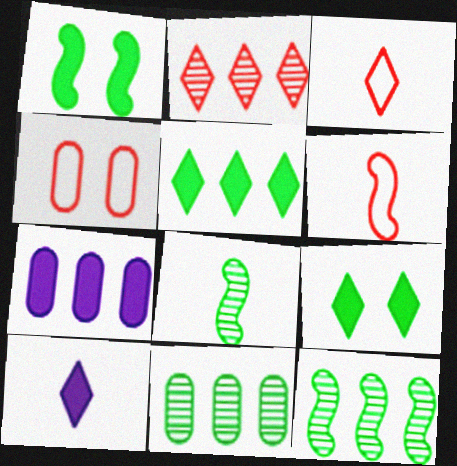[[4, 10, 12]]